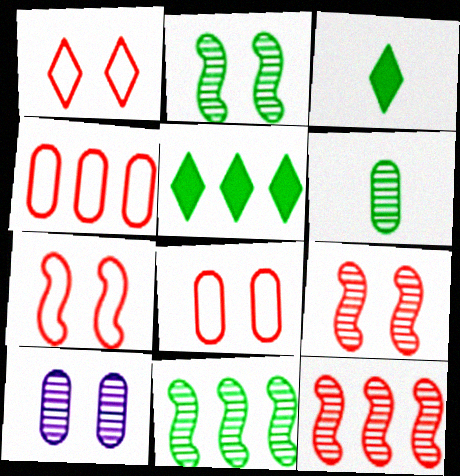[[1, 7, 8]]